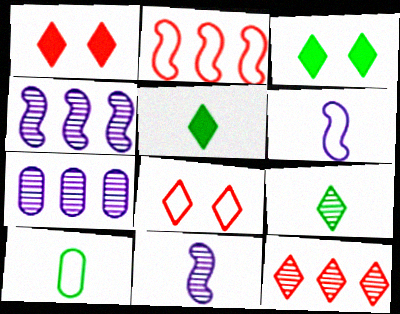[[1, 4, 10]]